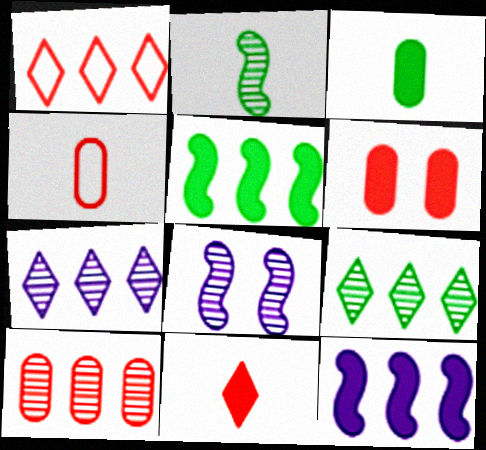[[1, 3, 8], 
[4, 6, 10]]